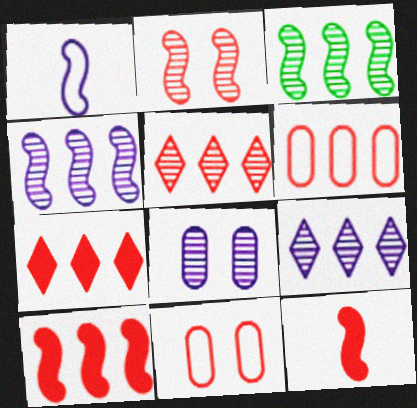[[5, 6, 10], 
[5, 11, 12]]